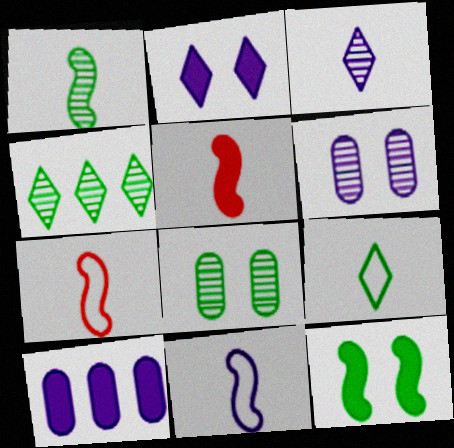[[1, 4, 8], 
[1, 5, 11]]